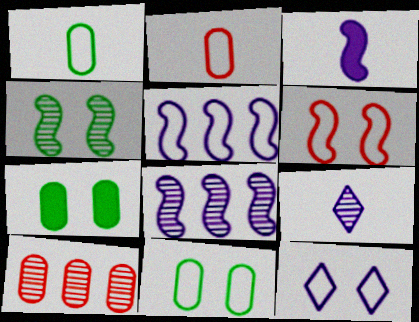[[4, 9, 10], 
[6, 11, 12]]